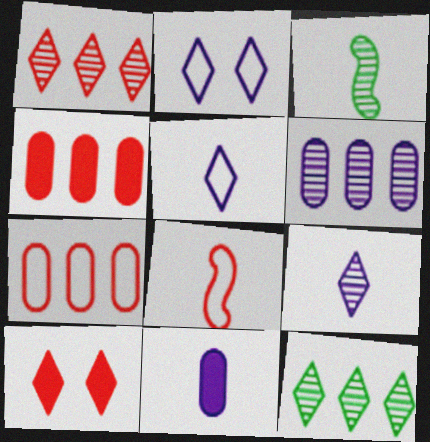[[2, 3, 4], 
[5, 10, 12]]